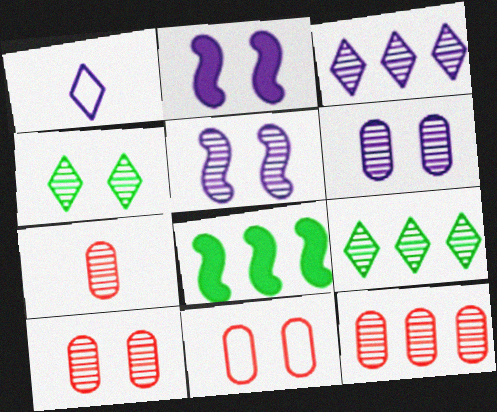[[1, 8, 10], 
[2, 4, 11], 
[4, 5, 10], 
[5, 7, 9], 
[7, 10, 12]]